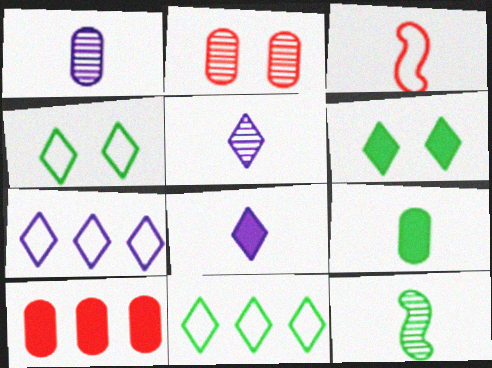[[3, 5, 9]]